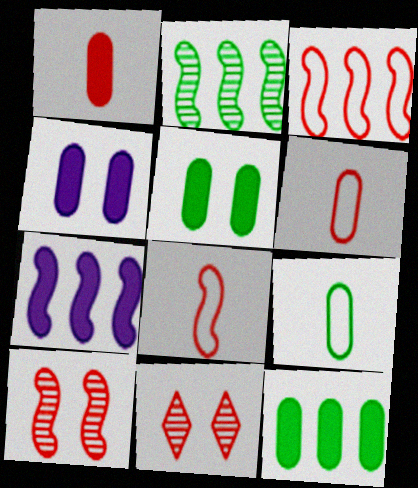[[1, 3, 11], 
[1, 4, 12], 
[2, 3, 7], 
[7, 9, 11]]